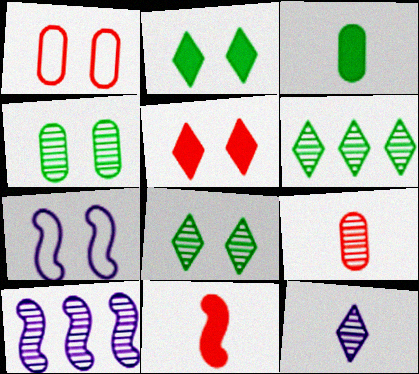[[4, 5, 7], 
[8, 9, 10]]